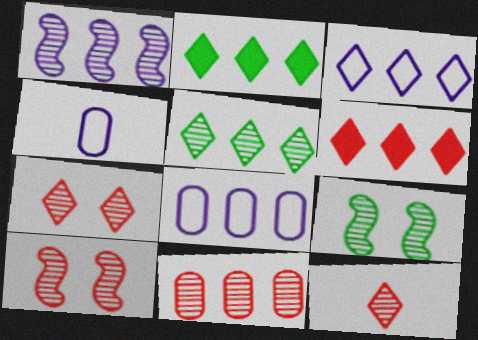[[1, 5, 11], 
[2, 4, 10], 
[3, 5, 6], 
[4, 6, 9], 
[10, 11, 12]]